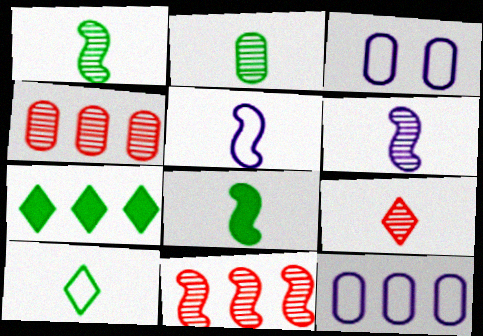[[2, 6, 9], 
[2, 8, 10], 
[7, 11, 12]]